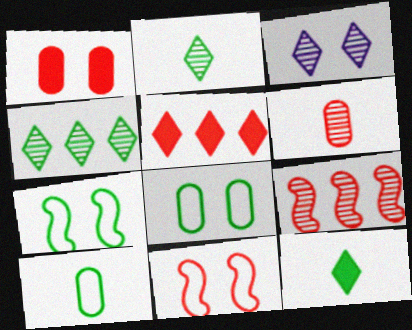[[1, 3, 7], 
[5, 6, 11]]